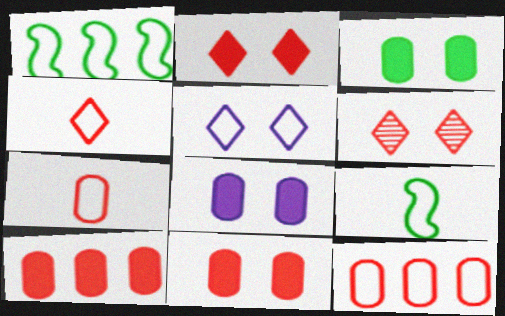[[1, 5, 7], 
[3, 8, 11], 
[5, 9, 12]]